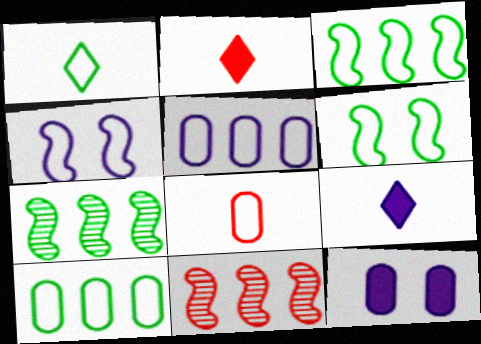[[1, 6, 10], 
[1, 11, 12]]